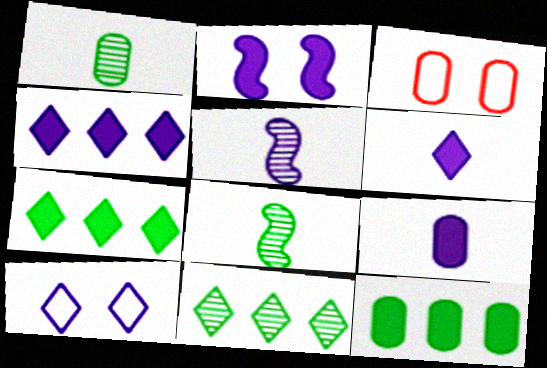[[2, 4, 9], 
[3, 4, 8], 
[3, 5, 7]]